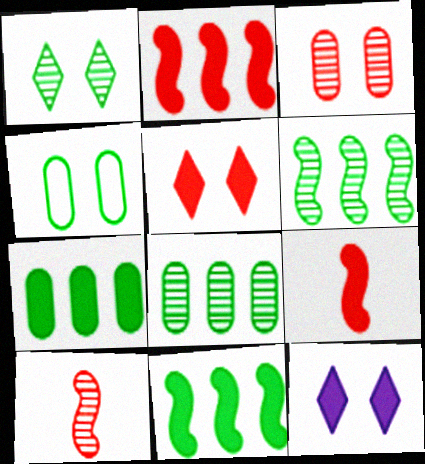[[7, 9, 12]]